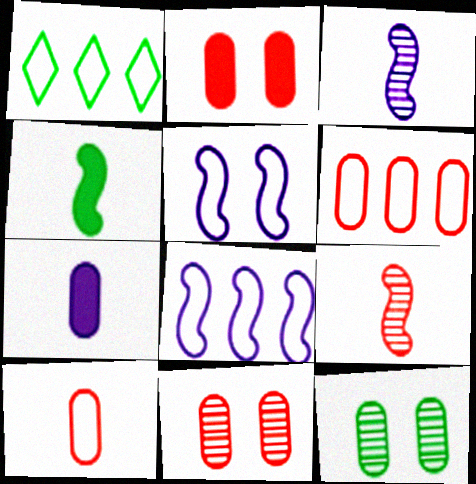[[1, 2, 3], 
[1, 4, 12], 
[1, 5, 10], 
[1, 6, 8], 
[6, 7, 12]]